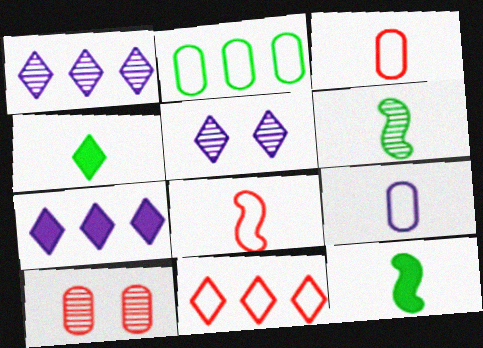[[1, 6, 10], 
[4, 5, 11]]